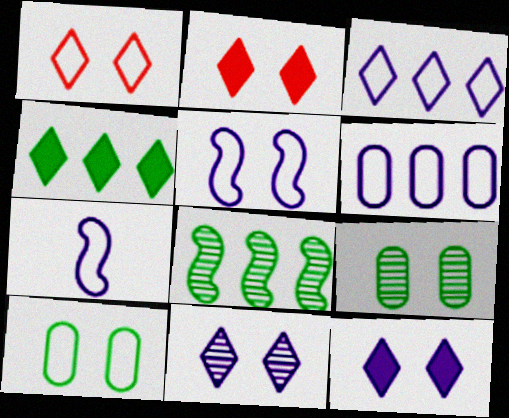[[1, 5, 10], 
[2, 5, 9]]